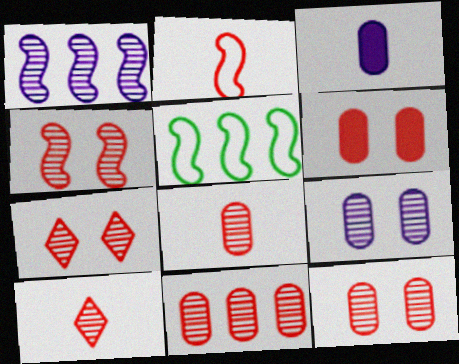[[3, 5, 7], 
[4, 7, 12], 
[4, 10, 11], 
[8, 11, 12]]